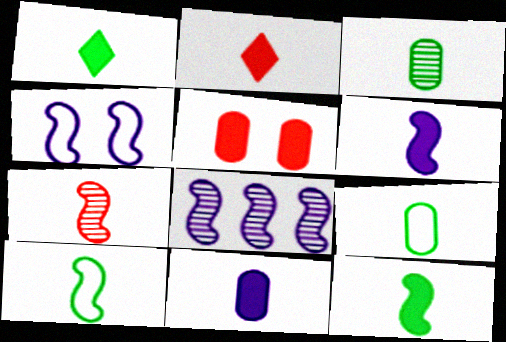[[1, 3, 10], 
[2, 11, 12], 
[4, 6, 8], 
[6, 7, 10]]